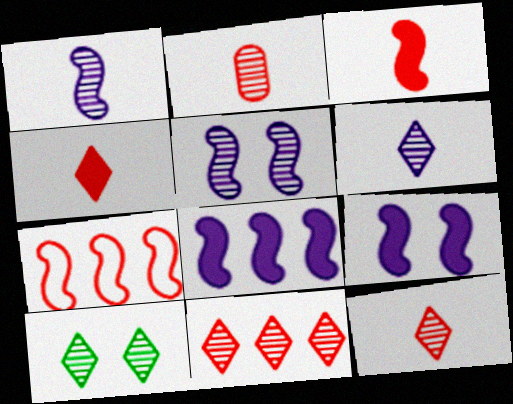[[6, 10, 11]]